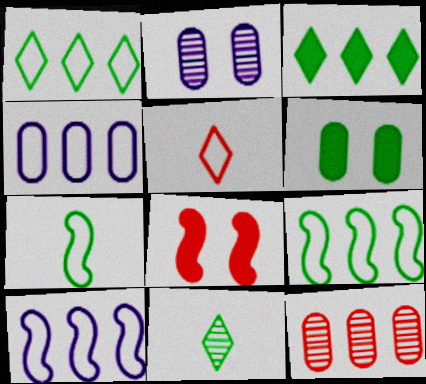[[3, 10, 12], 
[4, 8, 11], 
[5, 8, 12], 
[6, 9, 11]]